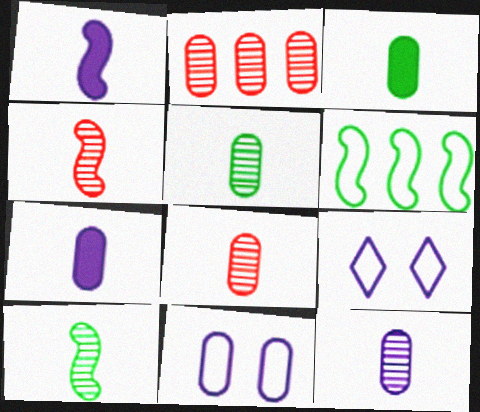[[2, 3, 11], 
[5, 8, 12]]